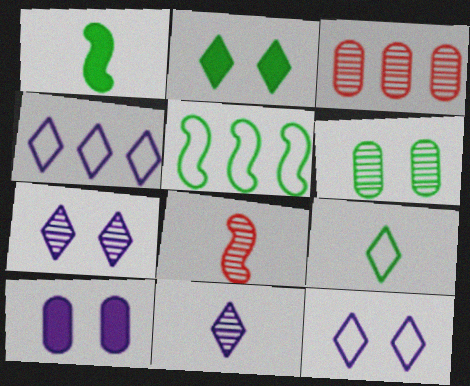[[1, 3, 12]]